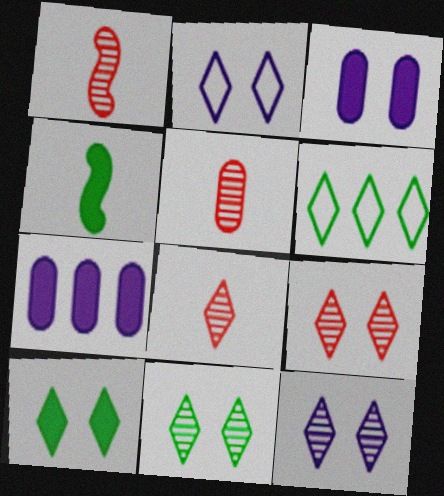[[1, 3, 6], 
[1, 5, 8], 
[2, 9, 10], 
[9, 11, 12]]